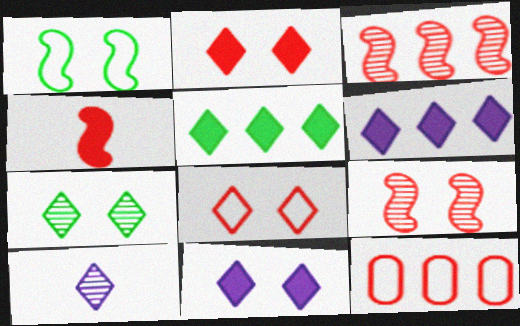[[5, 8, 10], 
[7, 8, 11]]